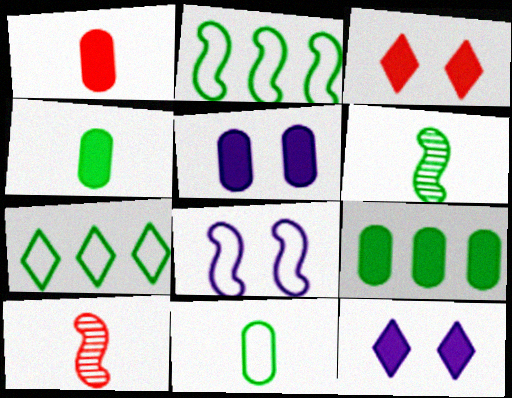[[1, 5, 9], 
[5, 7, 10]]